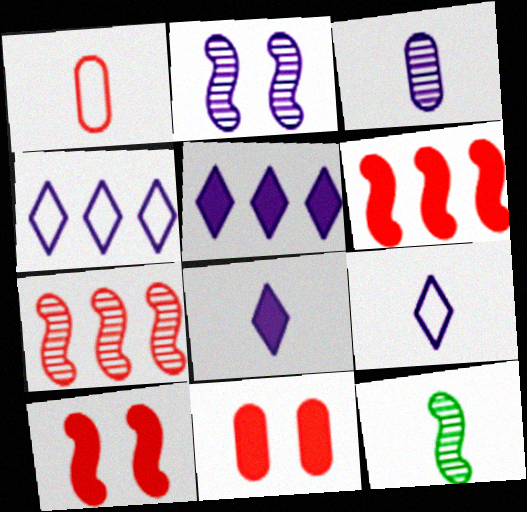[[1, 8, 12], 
[2, 7, 12], 
[4, 11, 12]]